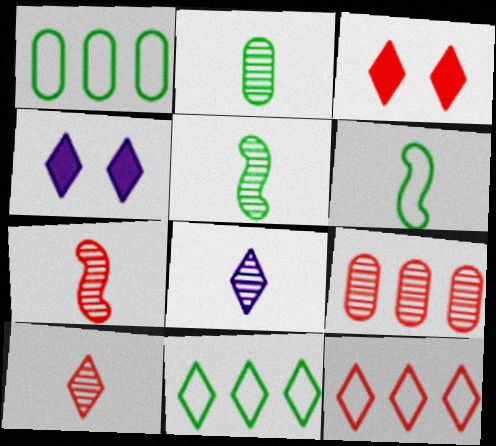[[1, 4, 7], 
[2, 7, 8], 
[3, 8, 11], 
[3, 10, 12], 
[4, 6, 9], 
[4, 10, 11]]